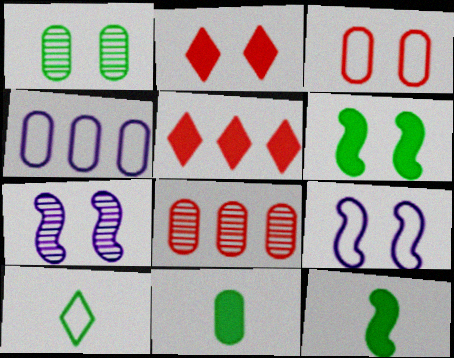[[1, 2, 9]]